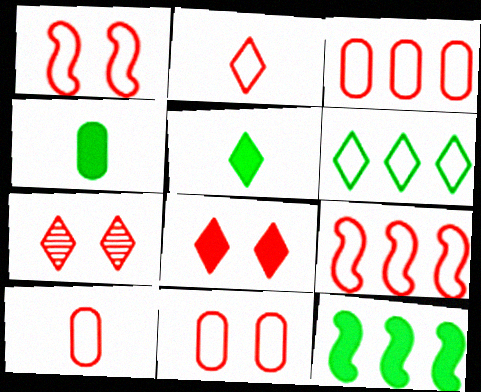[[1, 2, 3], 
[2, 9, 11], 
[3, 10, 11]]